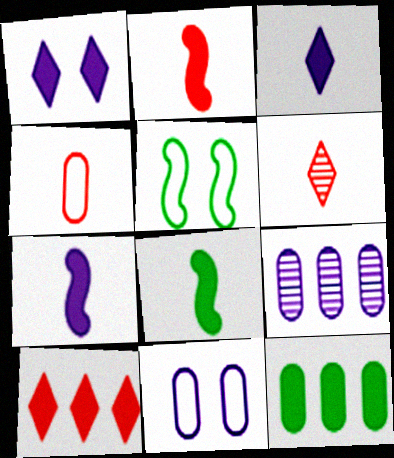[[1, 2, 12], 
[2, 4, 6], 
[2, 7, 8]]